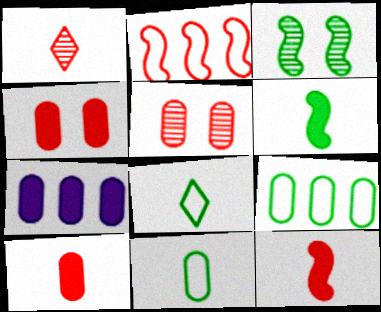[[1, 2, 4], 
[5, 7, 11]]